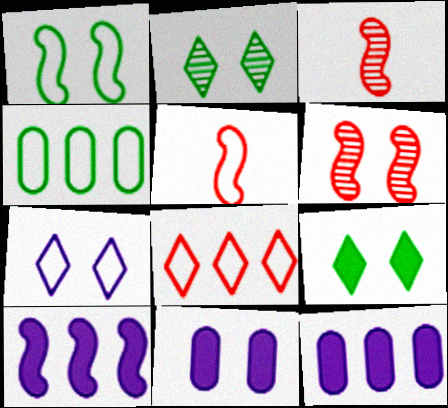[[1, 3, 10], 
[2, 5, 12], 
[4, 5, 7]]